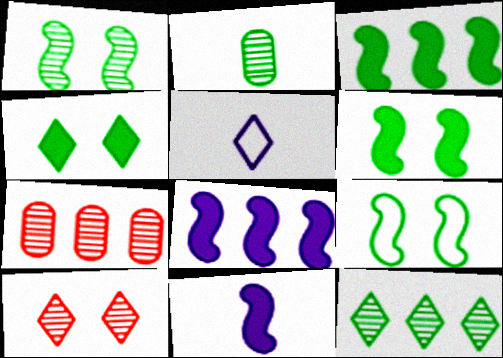[[1, 2, 12], 
[1, 6, 9], 
[5, 6, 7]]